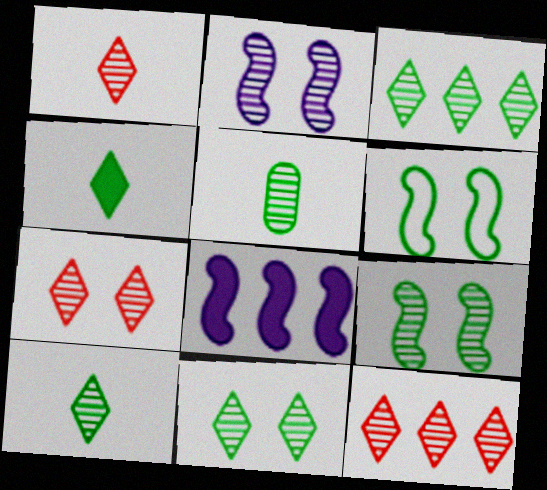[[1, 7, 12], 
[2, 5, 12], 
[3, 5, 9], 
[3, 10, 11]]